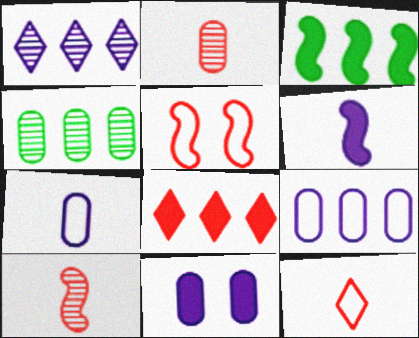[[2, 5, 8]]